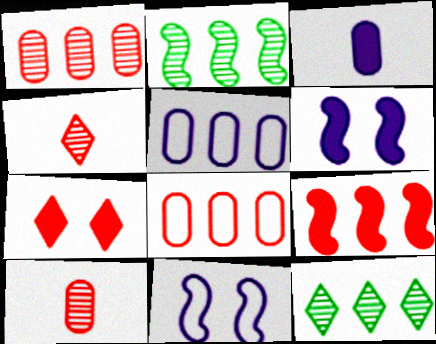[[5, 9, 12]]